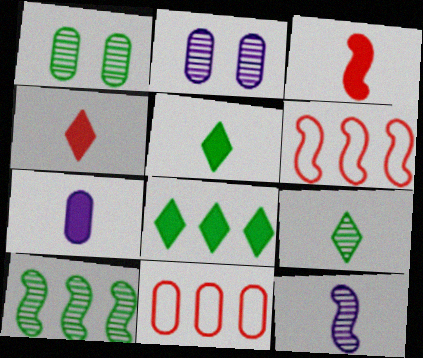[[1, 7, 11], 
[1, 9, 10], 
[2, 5, 6], 
[3, 5, 7]]